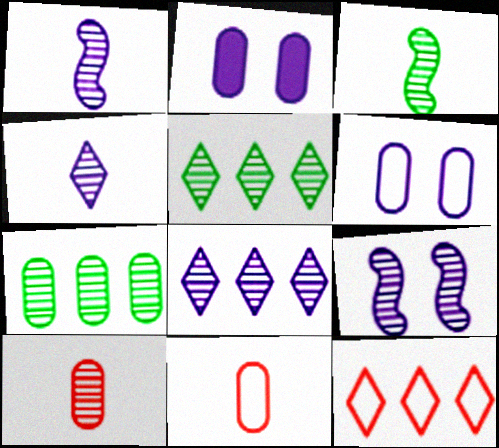[[2, 3, 12], 
[2, 7, 11], 
[3, 4, 10], 
[5, 9, 10]]